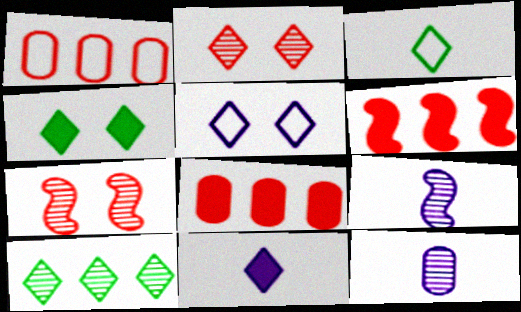[[1, 4, 9], 
[2, 4, 5], 
[3, 4, 10], 
[7, 10, 12]]